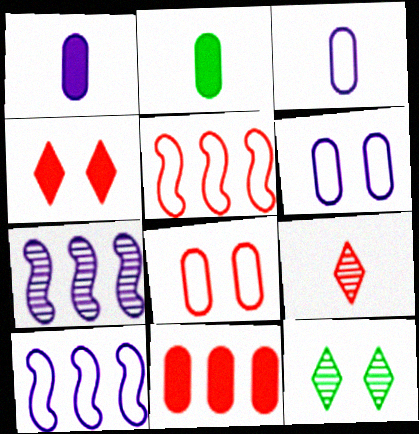[[1, 5, 12]]